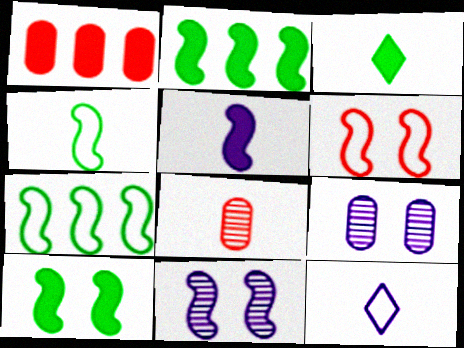[[6, 10, 11]]